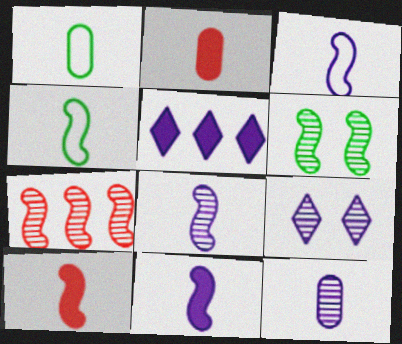[[1, 2, 12], 
[3, 8, 11], 
[4, 8, 10], 
[6, 7, 8]]